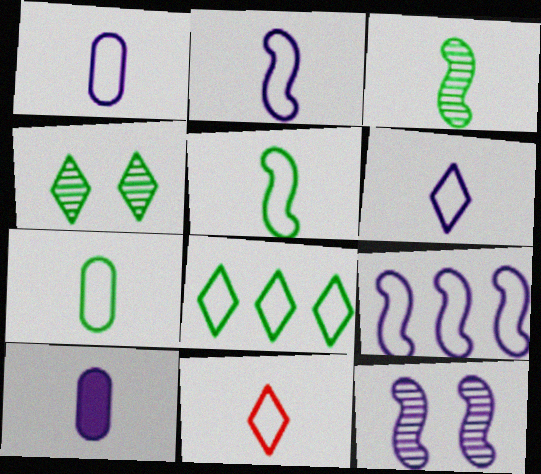[[1, 2, 6], 
[1, 5, 11], 
[2, 7, 11], 
[3, 10, 11]]